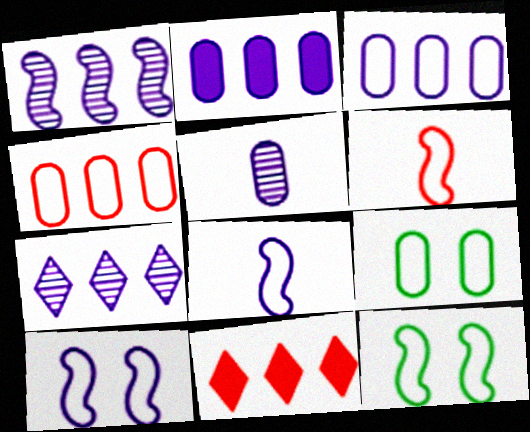[[5, 11, 12]]